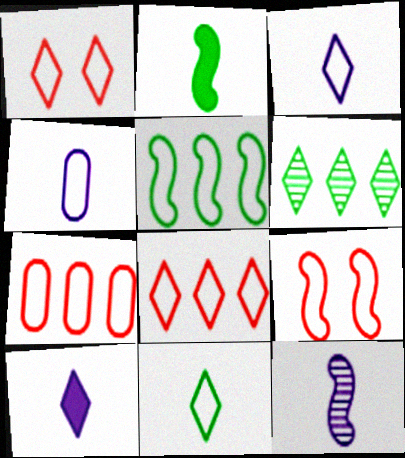[[1, 4, 5], 
[1, 6, 10], 
[4, 10, 12]]